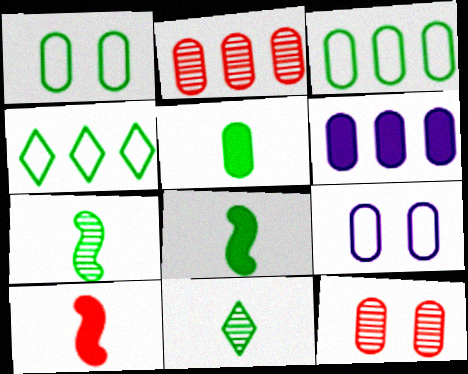[[2, 3, 6], 
[2, 5, 9]]